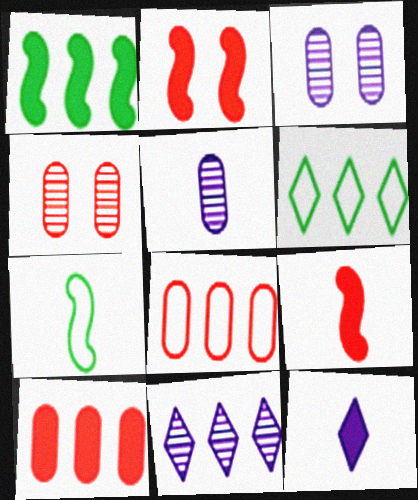[[1, 8, 11], 
[2, 5, 6], 
[3, 6, 9]]